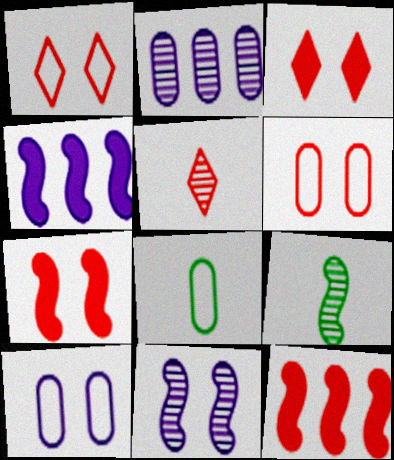[[5, 6, 12]]